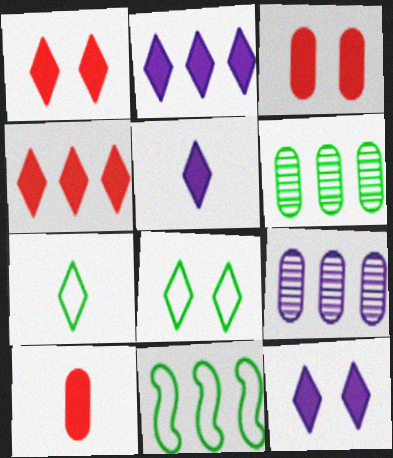[[2, 5, 12], 
[4, 9, 11]]